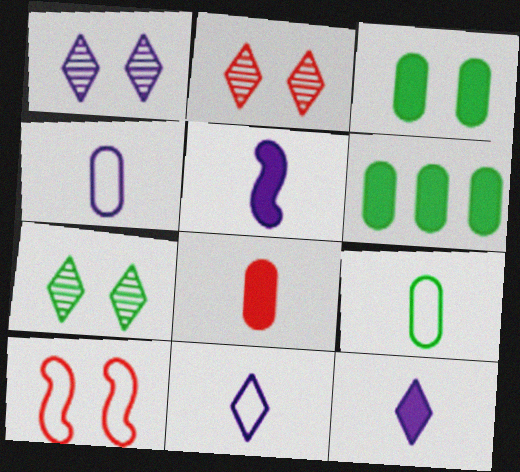[[1, 2, 7], 
[1, 3, 10]]